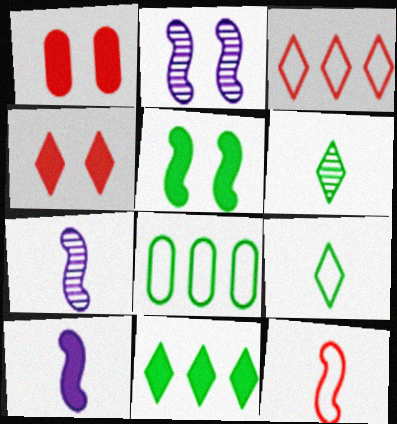[[1, 10, 11], 
[4, 7, 8], 
[5, 6, 8]]